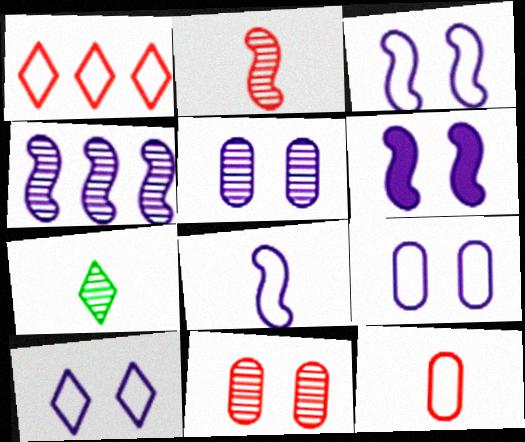[[3, 9, 10], 
[4, 6, 8], 
[4, 7, 11], 
[5, 6, 10]]